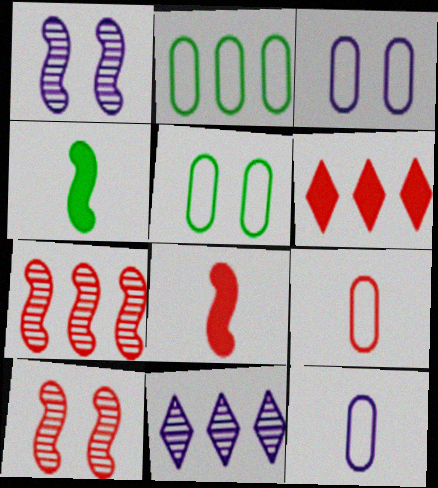[[2, 3, 9], 
[5, 8, 11], 
[6, 9, 10]]